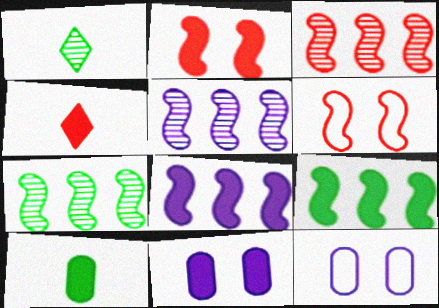[[3, 5, 7], 
[4, 7, 12], 
[4, 9, 11]]